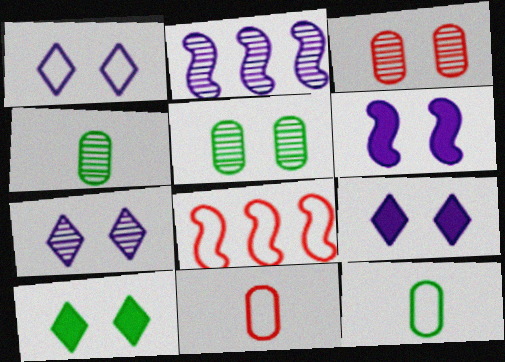[[1, 7, 9], 
[1, 8, 12], 
[2, 10, 11], 
[4, 8, 9]]